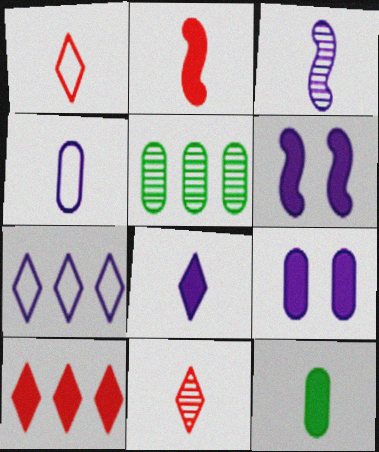[[1, 3, 12], 
[1, 5, 6], 
[2, 8, 12], 
[3, 4, 8], 
[3, 7, 9], 
[6, 10, 12]]